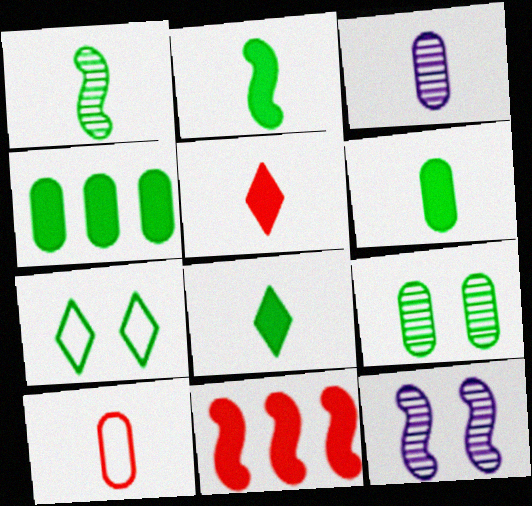[[1, 4, 7], 
[2, 6, 8], 
[3, 6, 10], 
[3, 7, 11]]